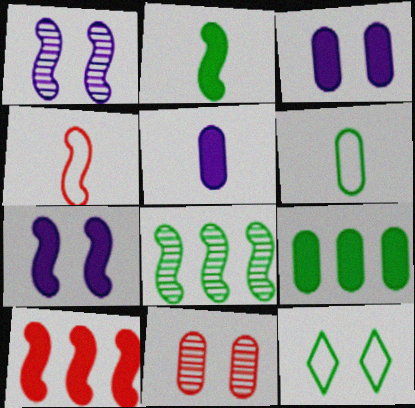[[2, 7, 10], 
[4, 7, 8], 
[7, 11, 12]]